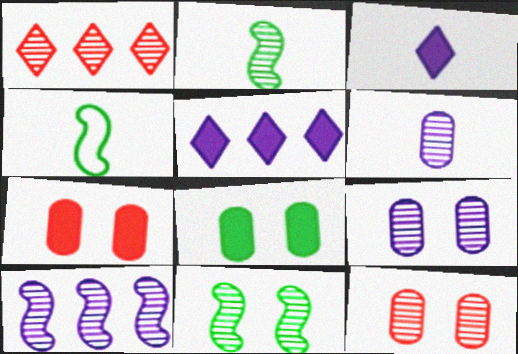[[1, 2, 9], 
[1, 6, 11], 
[4, 5, 12]]